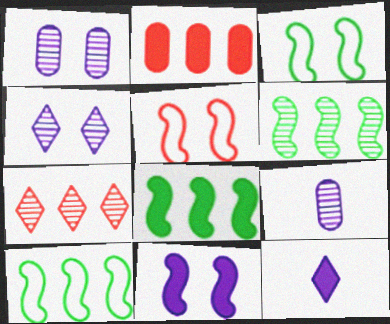[[6, 8, 10]]